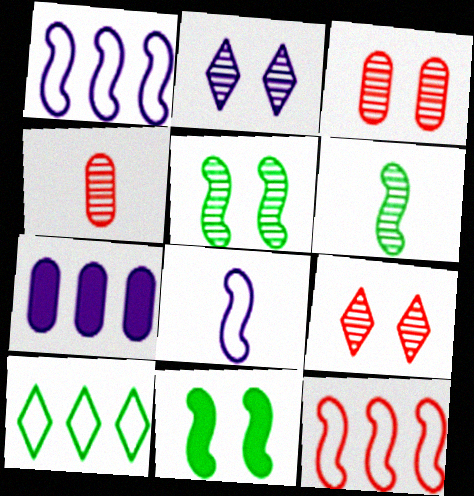[[2, 3, 5], 
[2, 7, 8]]